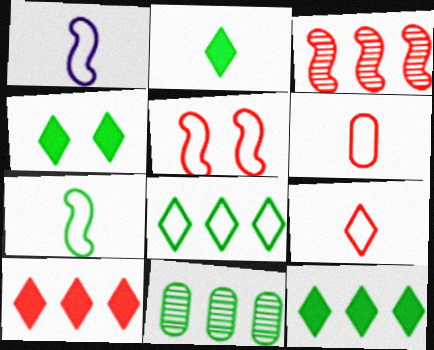[[2, 4, 12], 
[4, 7, 11]]